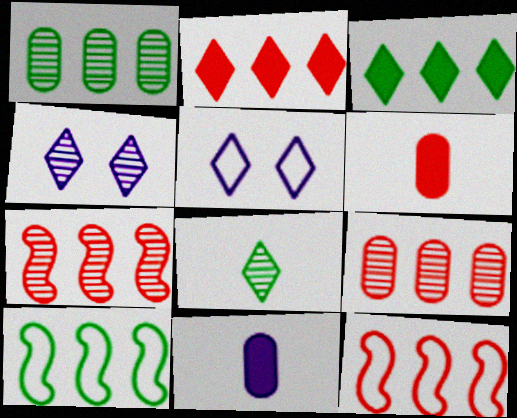[[1, 3, 10], 
[2, 5, 8], 
[2, 9, 12], 
[4, 6, 10]]